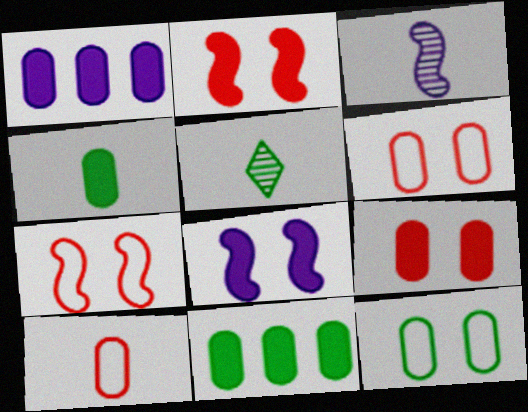[[1, 4, 9], 
[1, 5, 7]]